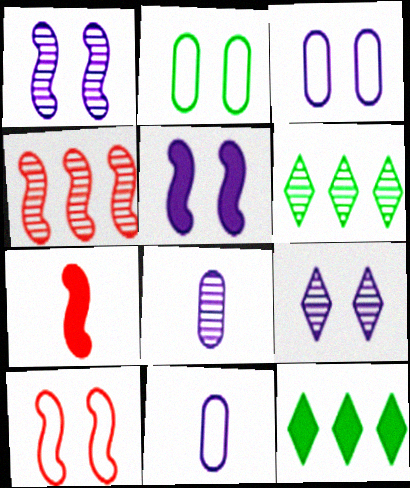[[3, 5, 9], 
[3, 6, 7], 
[4, 7, 10], 
[8, 10, 12]]